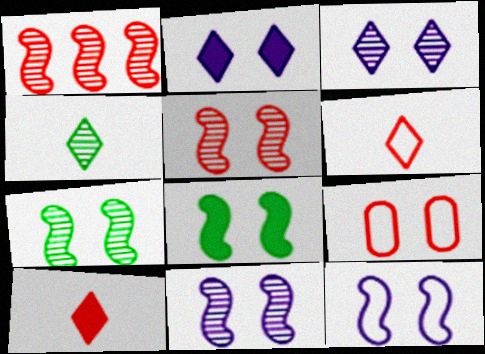[[1, 9, 10], 
[2, 7, 9], 
[3, 8, 9], 
[5, 7, 11], 
[5, 8, 12]]